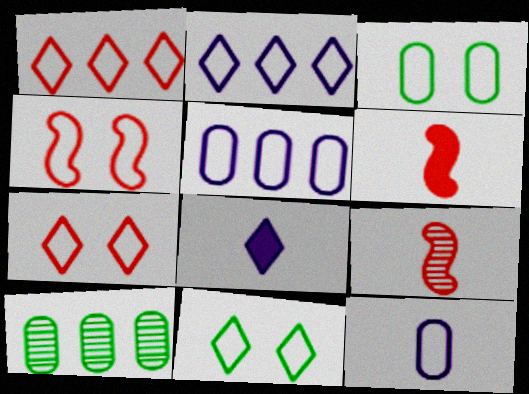[[4, 8, 10]]